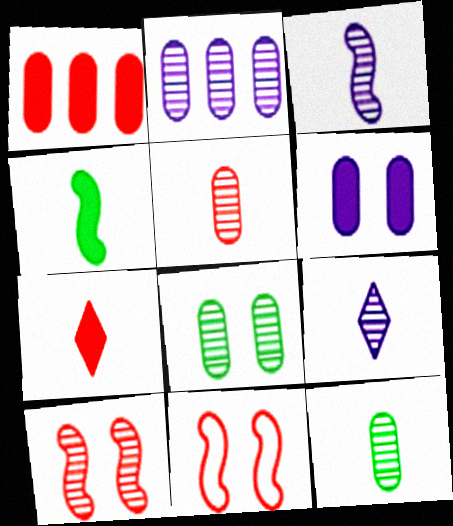[[2, 5, 8]]